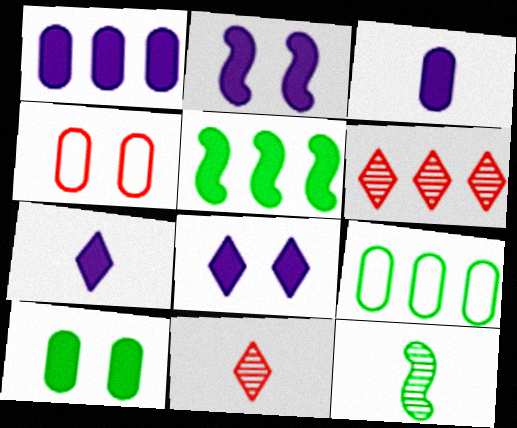[[1, 2, 7], 
[2, 9, 11]]